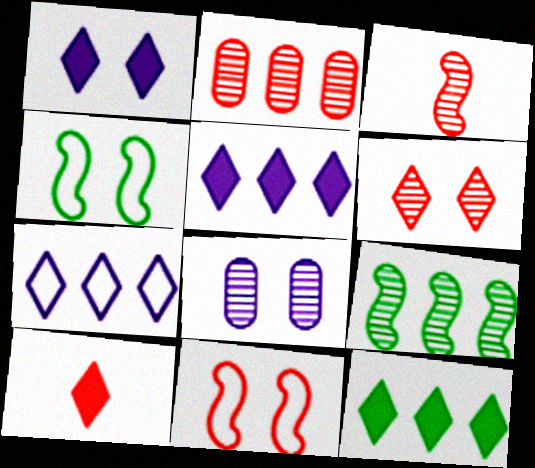[[1, 10, 12], 
[2, 3, 6], 
[2, 10, 11]]